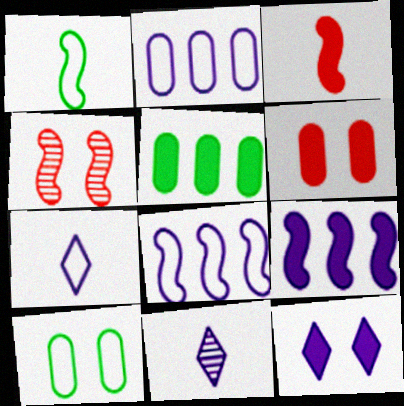[[1, 4, 9], 
[3, 5, 12], 
[4, 5, 7], 
[4, 10, 12]]